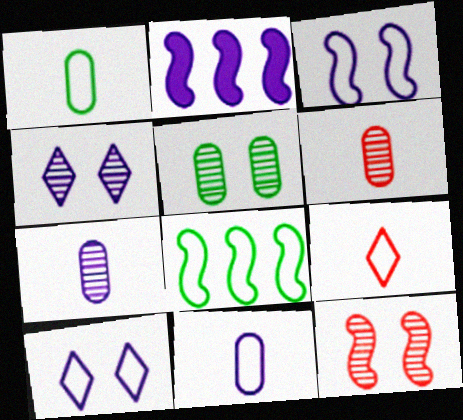[[2, 4, 11], 
[2, 5, 9], 
[2, 7, 10], 
[4, 5, 12]]